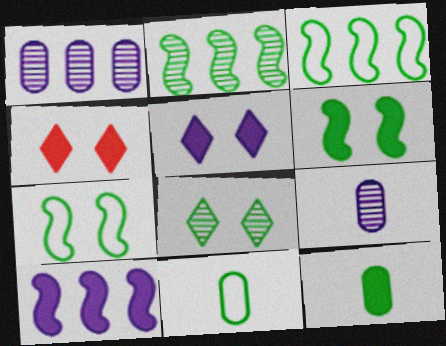[[3, 4, 9], 
[3, 8, 12], 
[4, 10, 12]]